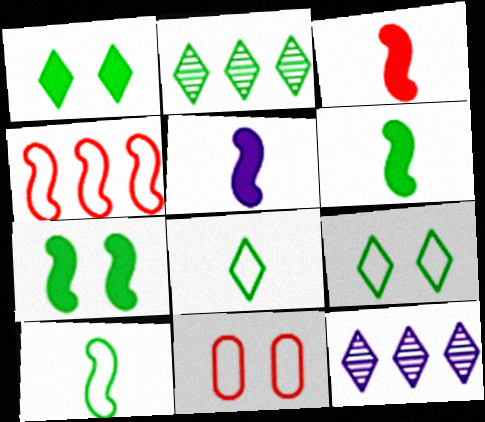[[1, 2, 8], 
[2, 5, 11], 
[3, 5, 6], 
[6, 11, 12]]